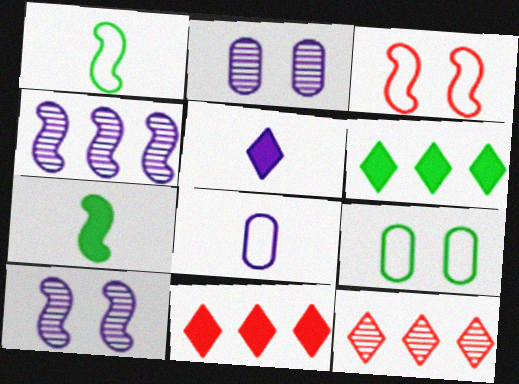[[1, 2, 11], 
[3, 4, 7]]